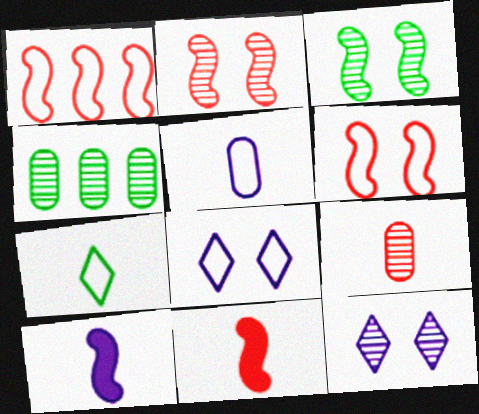[[1, 2, 11], 
[1, 3, 10], 
[4, 8, 11], 
[7, 9, 10]]